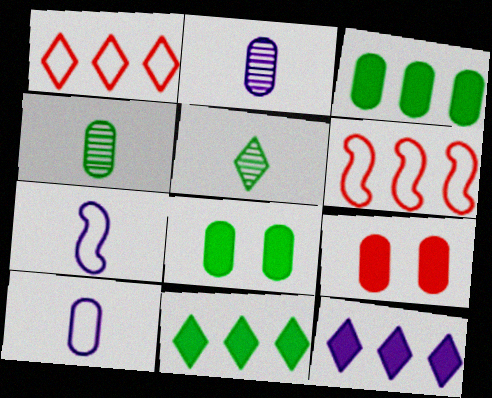[]